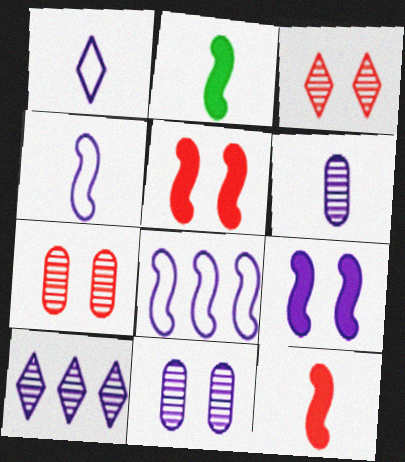[]